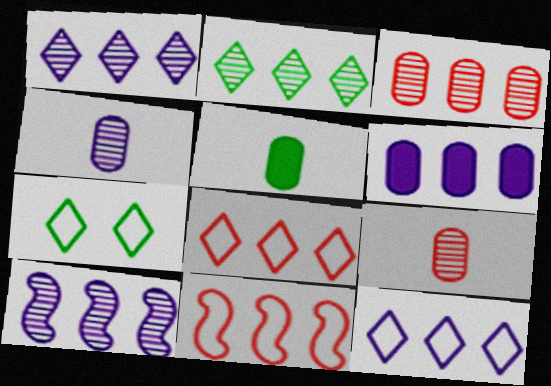[[2, 3, 10], 
[2, 6, 11], 
[6, 10, 12]]